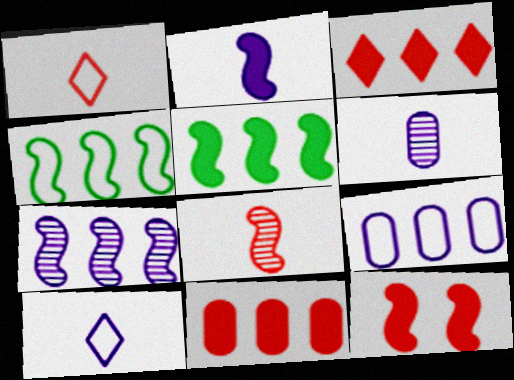[[2, 5, 12], 
[2, 6, 10]]